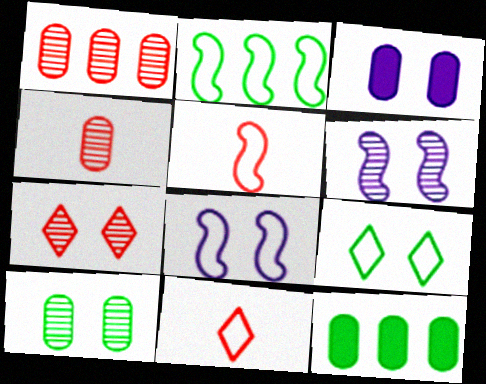[[2, 5, 8], 
[6, 7, 10], 
[6, 11, 12]]